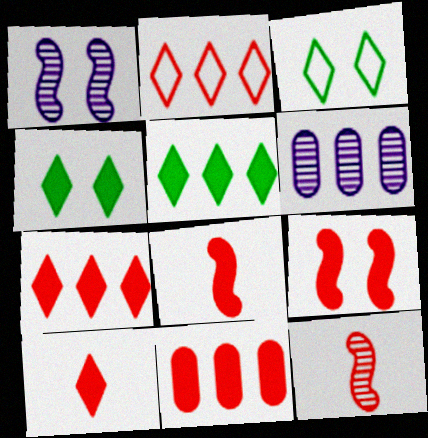[[3, 6, 8], 
[9, 10, 11]]